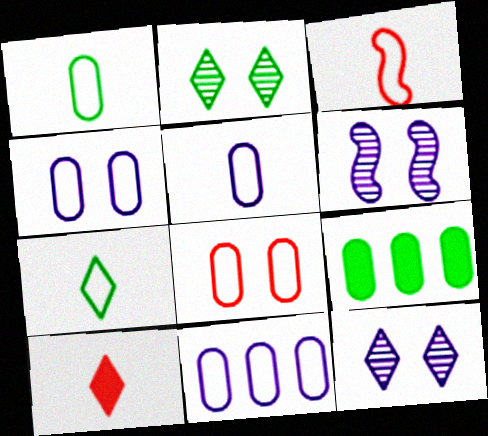[[1, 8, 11], 
[3, 5, 7], 
[3, 9, 12], 
[4, 5, 11]]